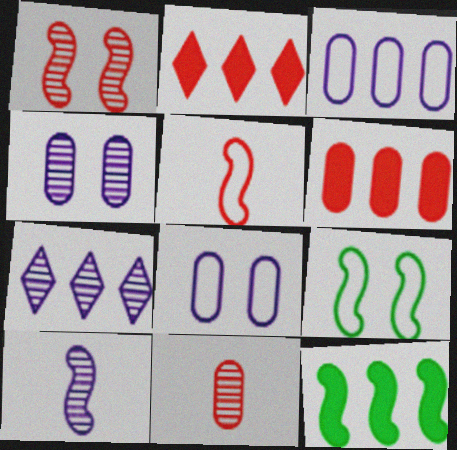[[4, 7, 10]]